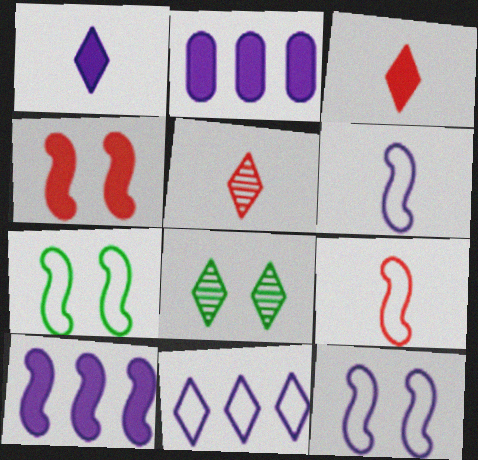[[2, 5, 7], 
[2, 8, 9], 
[3, 8, 11]]